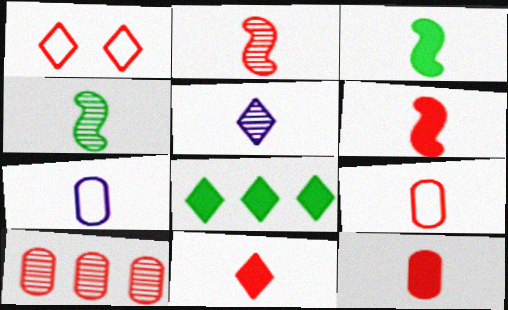[[1, 5, 8], 
[1, 6, 10], 
[2, 9, 11], 
[3, 5, 9], 
[4, 7, 11], 
[6, 11, 12]]